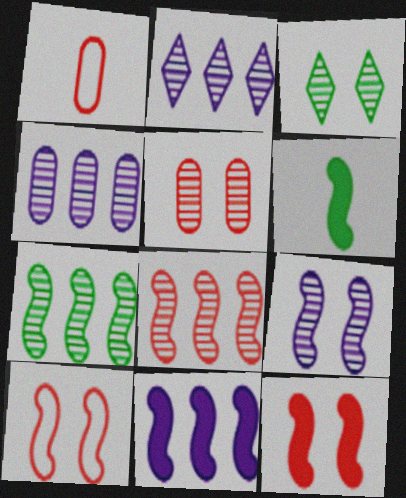[[1, 3, 11], 
[3, 5, 9], 
[6, 11, 12]]